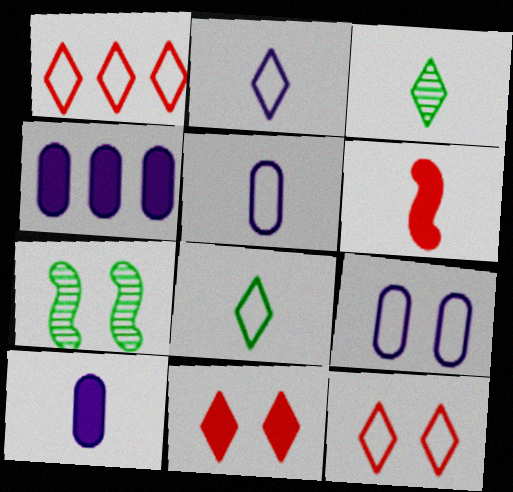[[1, 7, 10], 
[3, 5, 6], 
[7, 9, 11]]